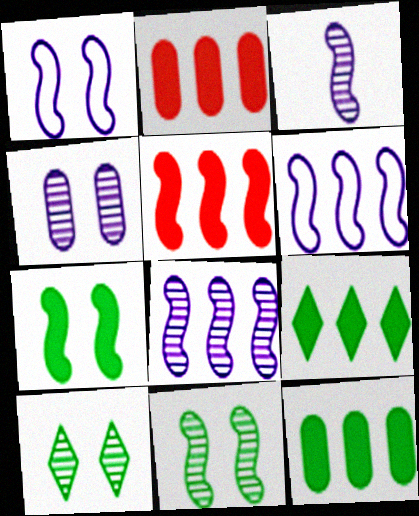[]